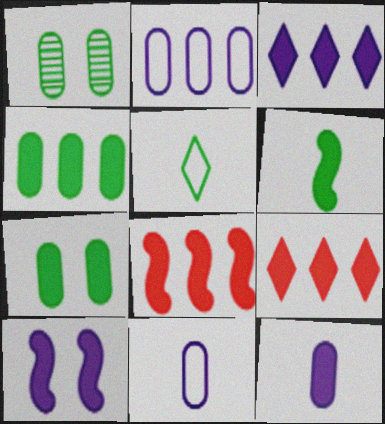[[3, 4, 8], 
[3, 10, 12], 
[6, 8, 10]]